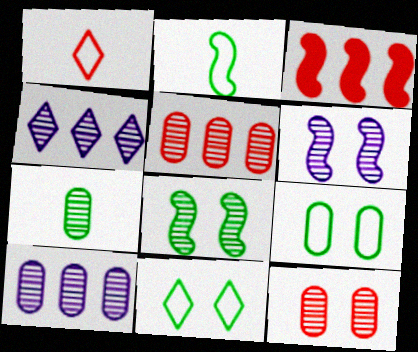[[1, 3, 12], 
[2, 3, 6], 
[7, 10, 12]]